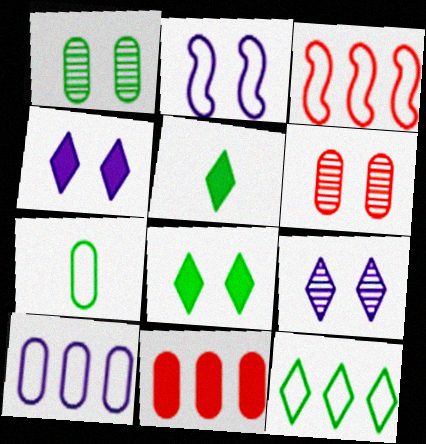[[2, 6, 8], 
[3, 10, 12]]